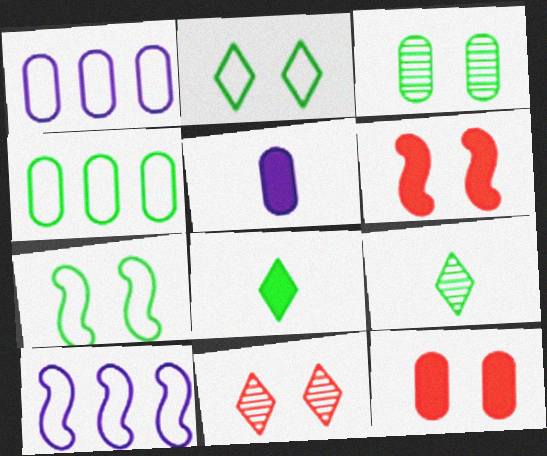[[1, 6, 9], 
[9, 10, 12]]